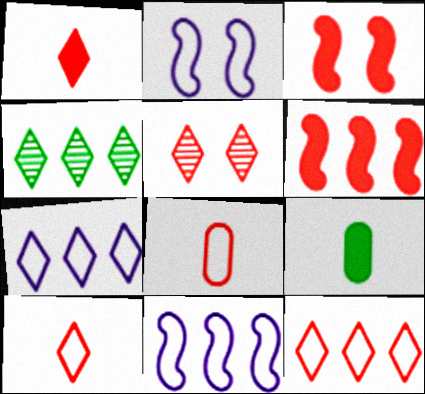[[1, 5, 12], 
[5, 6, 8], 
[5, 9, 11]]